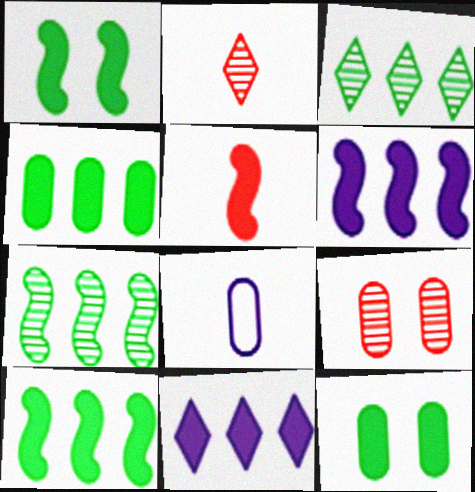[[1, 5, 6], 
[4, 8, 9], 
[5, 11, 12]]